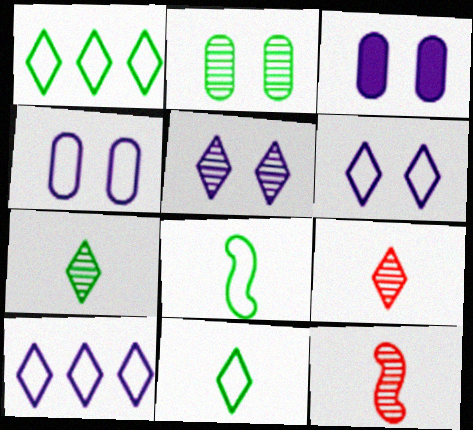[[1, 3, 12]]